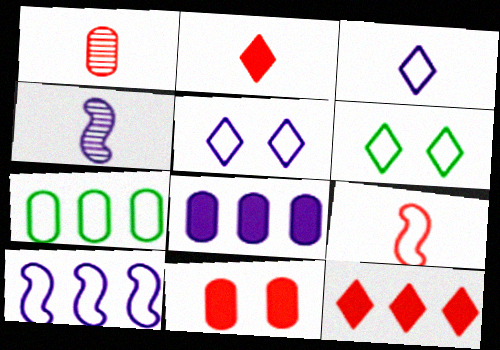[[1, 2, 9], 
[4, 5, 8], 
[5, 7, 9]]